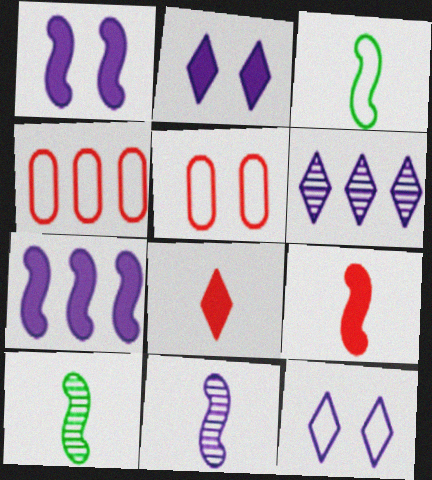[[2, 4, 10], 
[3, 4, 12], 
[3, 9, 11]]